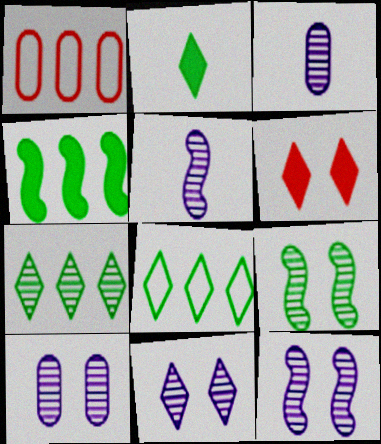[[1, 2, 12], 
[10, 11, 12]]